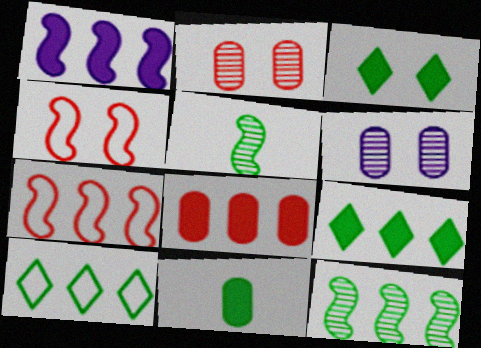[[1, 4, 5], 
[1, 7, 12], 
[1, 8, 9], 
[3, 4, 6]]